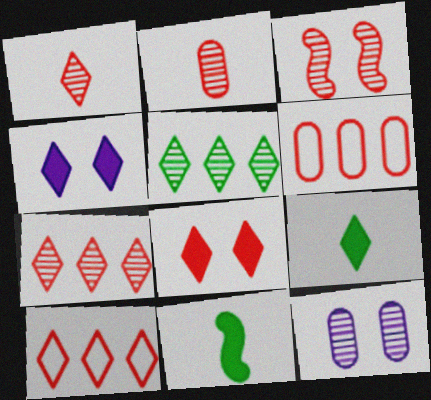[[1, 8, 10], 
[2, 3, 7], 
[10, 11, 12]]